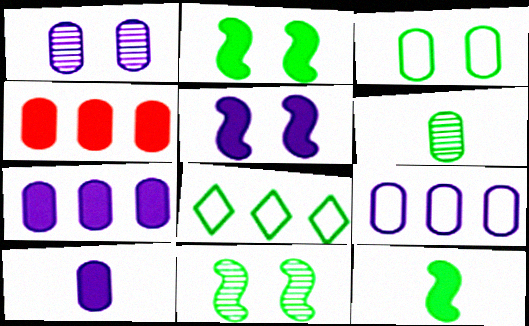[[1, 9, 10], 
[2, 6, 8]]